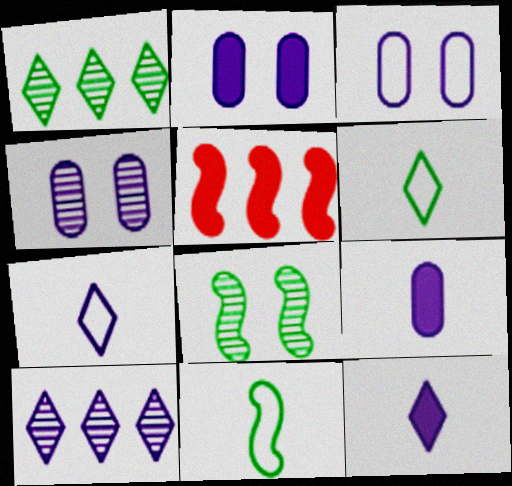[[2, 3, 4], 
[4, 5, 6]]